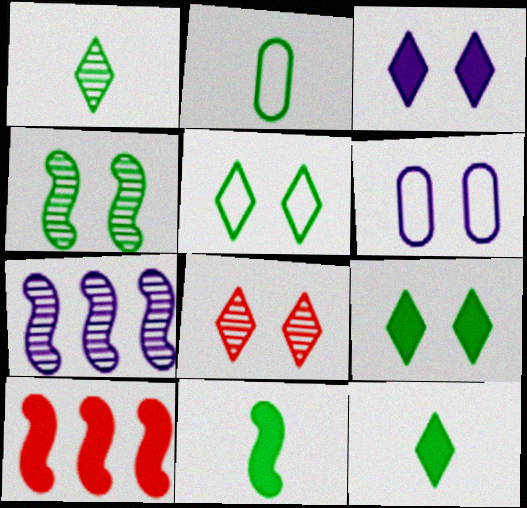[[1, 2, 11], 
[1, 6, 10], 
[3, 5, 8]]